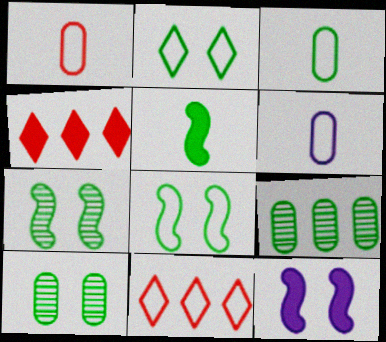[[1, 3, 6], 
[2, 5, 9], 
[4, 6, 7], 
[6, 8, 11]]